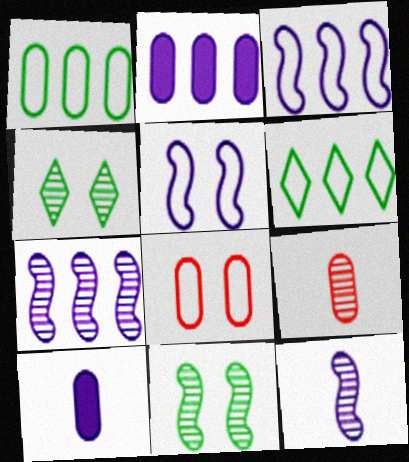[[4, 7, 9]]